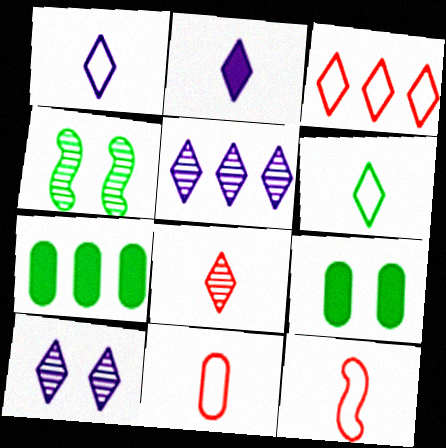[[2, 6, 8], 
[4, 6, 7], 
[5, 9, 12], 
[7, 10, 12]]